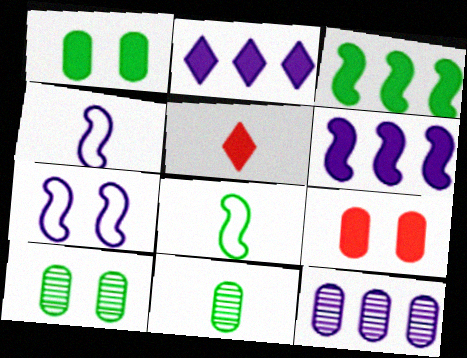[[1, 5, 6], 
[4, 5, 11]]